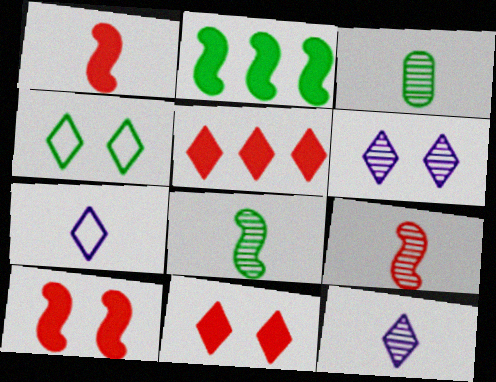[[1, 3, 7], 
[2, 3, 4], 
[3, 9, 12], 
[4, 5, 12], 
[4, 6, 11]]